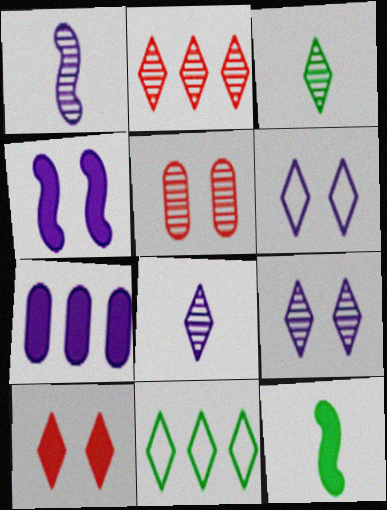[[1, 6, 7], 
[2, 3, 9], 
[7, 10, 12], 
[8, 10, 11]]